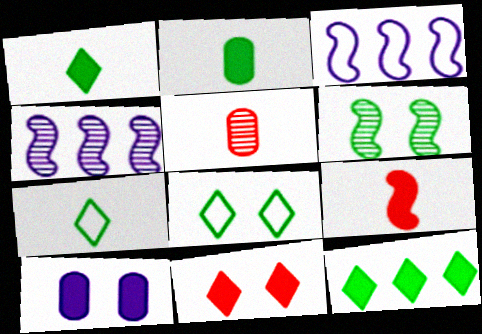[[3, 6, 9], 
[9, 10, 12]]